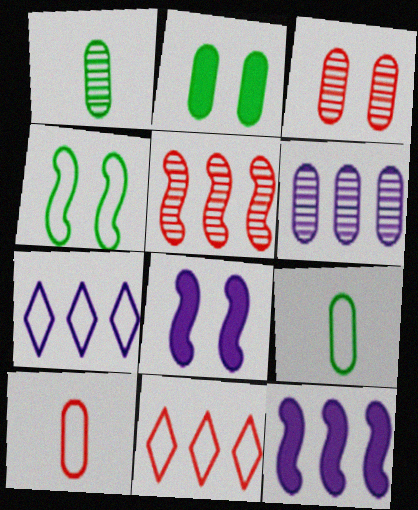[[1, 3, 6], 
[1, 8, 11], 
[2, 6, 10], 
[4, 7, 10], 
[6, 7, 12]]